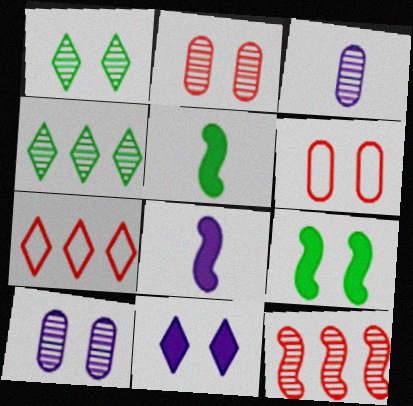[[1, 3, 12], 
[3, 7, 9], 
[4, 6, 8], 
[5, 7, 10]]